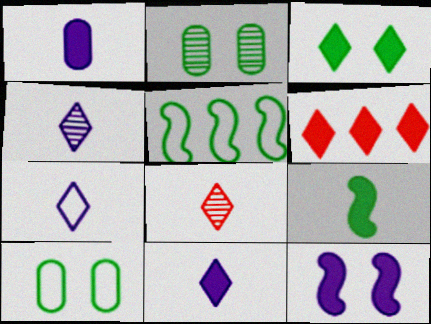[[3, 6, 11], 
[4, 7, 11]]